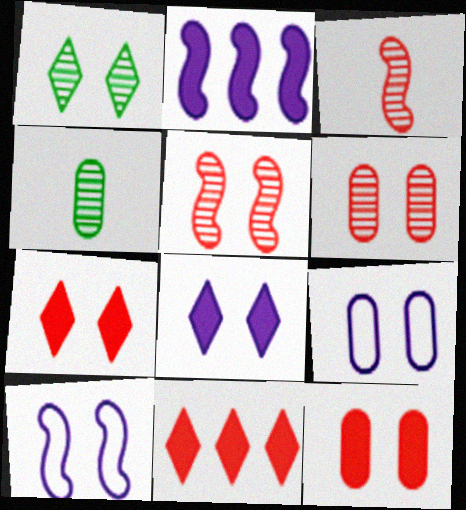[[1, 10, 12], 
[4, 10, 11]]